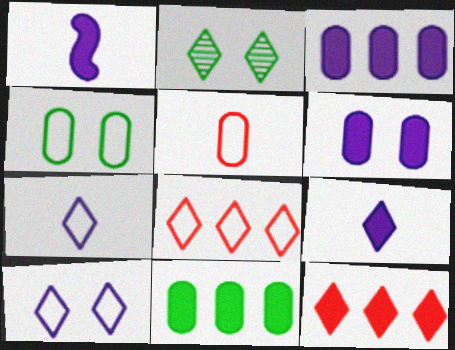[[2, 7, 12], 
[2, 8, 9]]